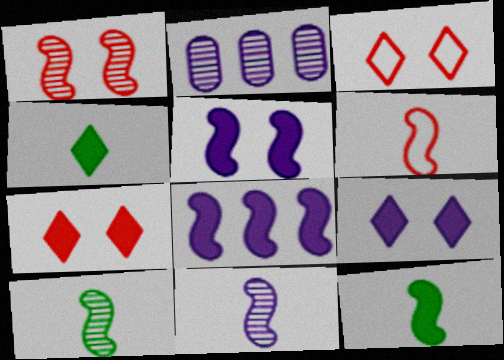[[2, 3, 12], 
[6, 11, 12]]